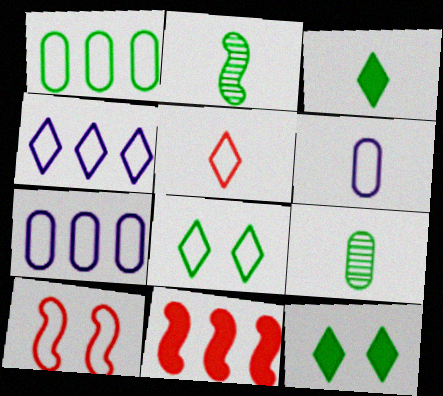[[1, 2, 12], 
[4, 5, 8]]